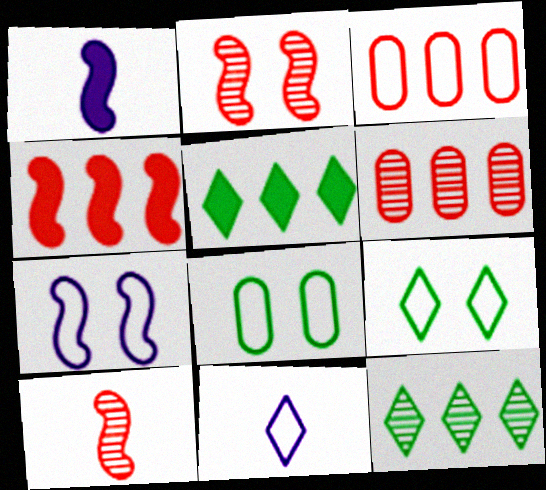[[1, 6, 9]]